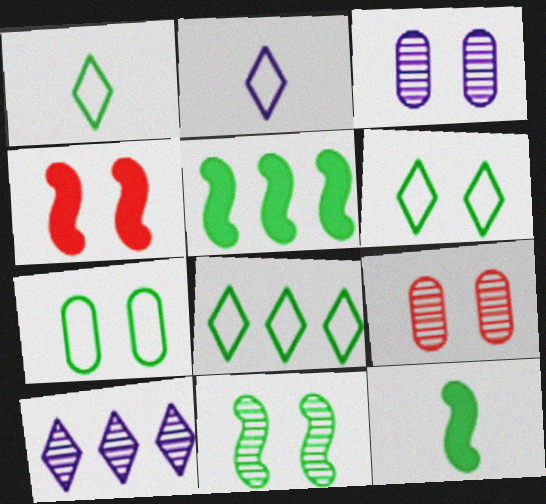[[1, 6, 8], 
[2, 5, 9], 
[3, 4, 6]]